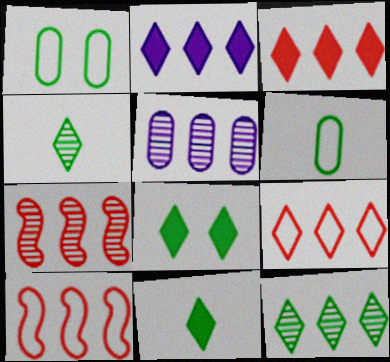[[2, 9, 12], 
[5, 7, 12]]